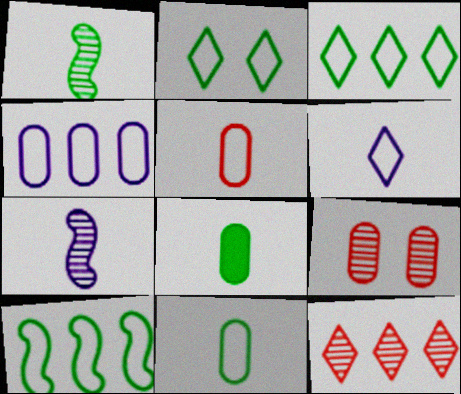[[2, 10, 11], 
[4, 8, 9]]